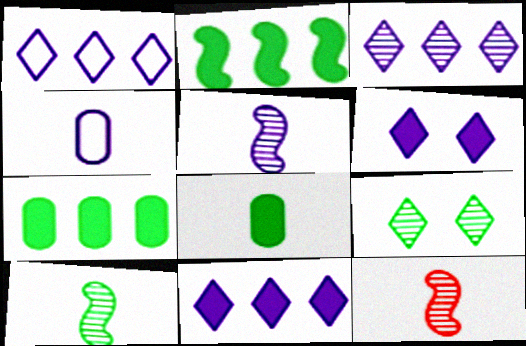[[1, 3, 11], 
[5, 10, 12]]